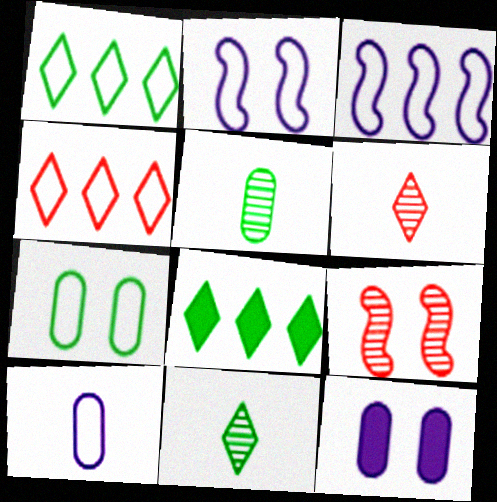[[8, 9, 10]]